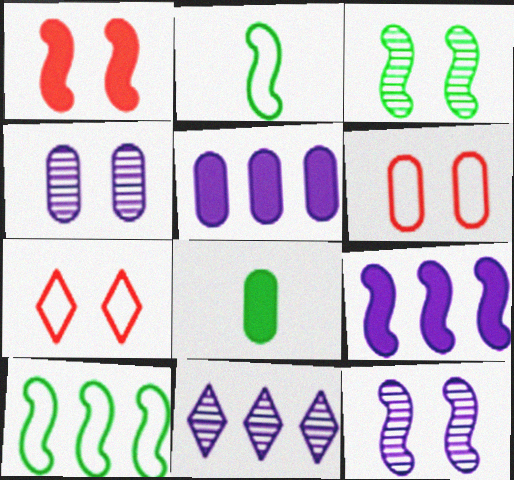[]